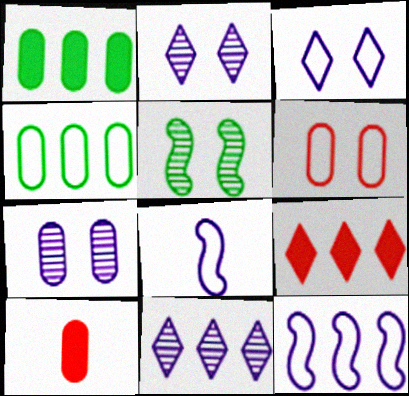[[4, 7, 10]]